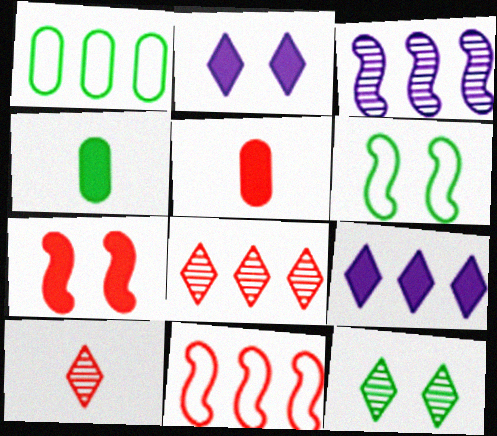[[4, 7, 9]]